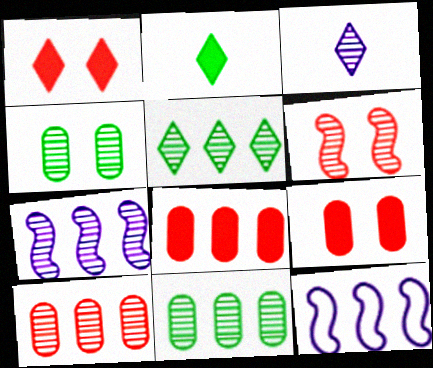[[3, 6, 11], 
[5, 7, 10], 
[5, 8, 12]]